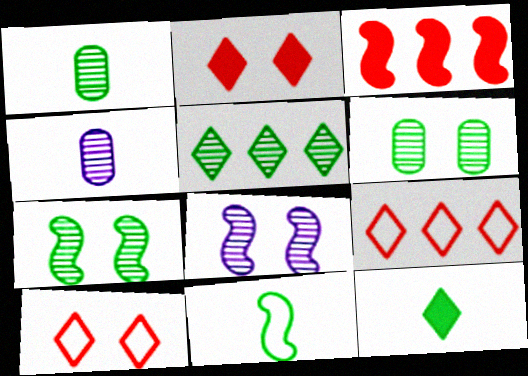[[1, 5, 7], 
[1, 11, 12], 
[3, 8, 11]]